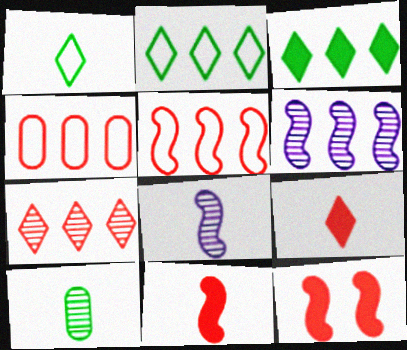[[3, 4, 6]]